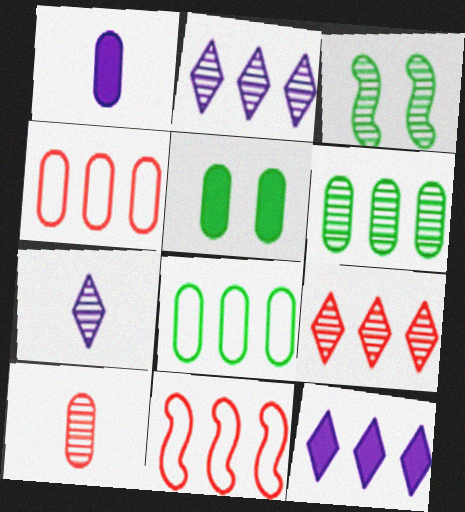[[2, 3, 10], 
[5, 7, 11], 
[6, 11, 12]]